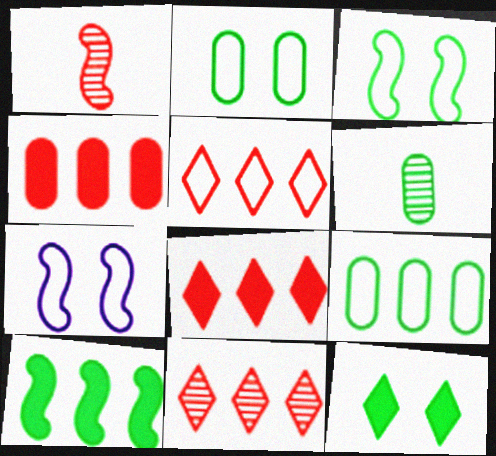[[1, 7, 10], 
[5, 8, 11], 
[6, 7, 8]]